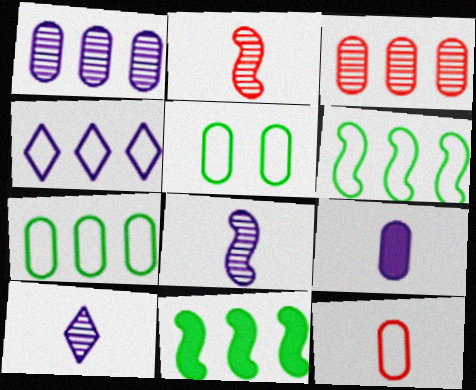[[3, 4, 11], 
[3, 5, 9]]